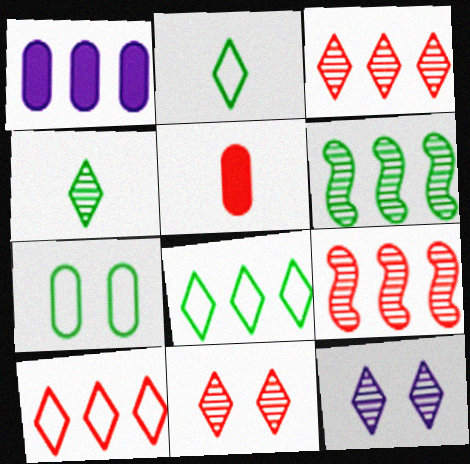[[1, 6, 10], 
[1, 8, 9], 
[3, 4, 12]]